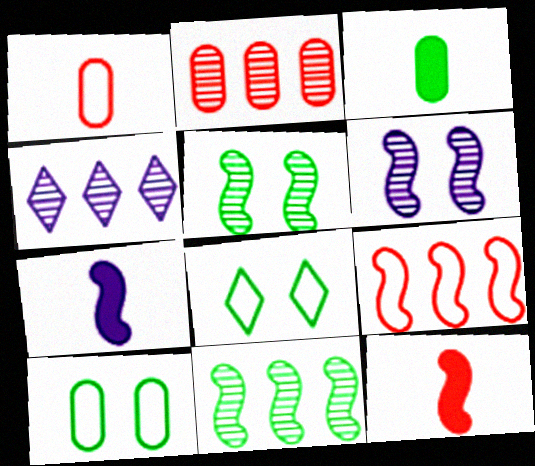[[2, 4, 11], 
[2, 7, 8], 
[3, 8, 11], 
[4, 10, 12], 
[5, 7, 9]]